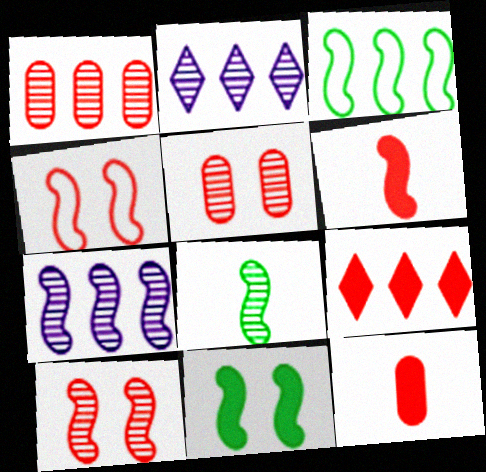[[2, 5, 8], 
[3, 8, 11], 
[7, 8, 10]]